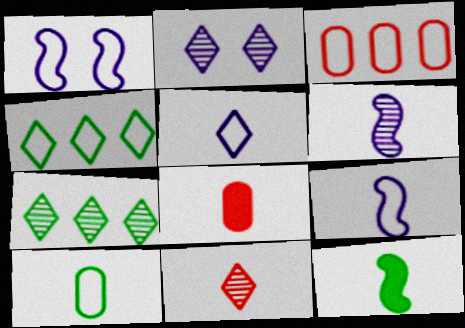[[1, 7, 8], 
[2, 3, 12], 
[2, 7, 11]]